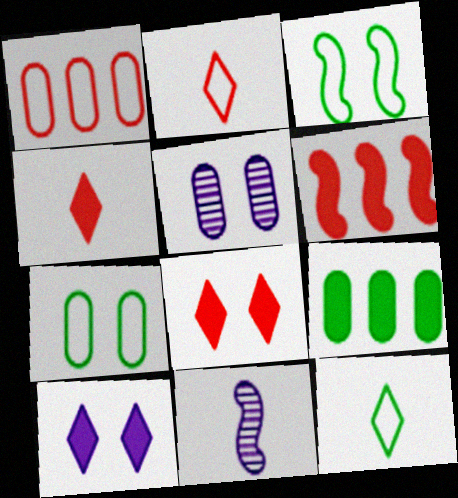[[3, 5, 8], 
[3, 6, 11], 
[5, 6, 12]]